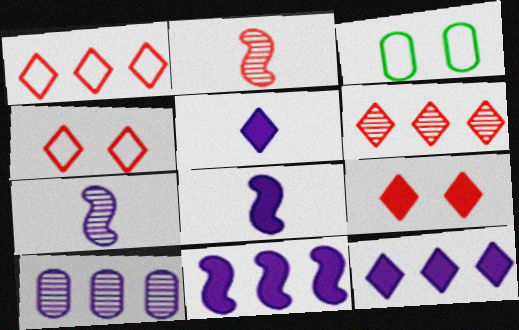[[2, 3, 12], 
[3, 6, 8]]